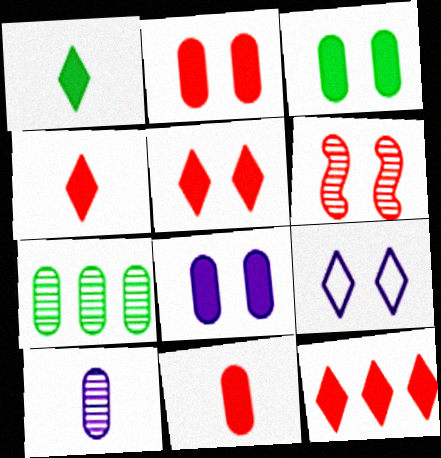[[2, 3, 8], 
[3, 6, 9], 
[4, 5, 12]]